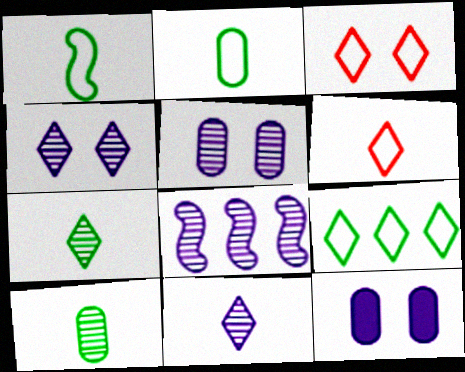[[5, 8, 11]]